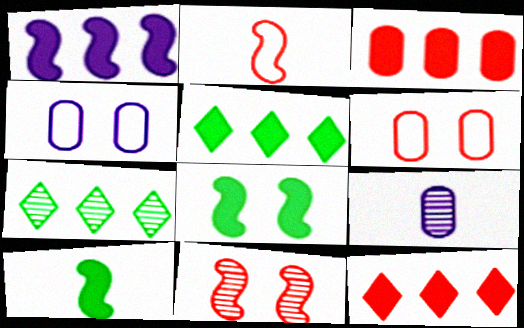[[1, 3, 5], 
[7, 9, 11]]